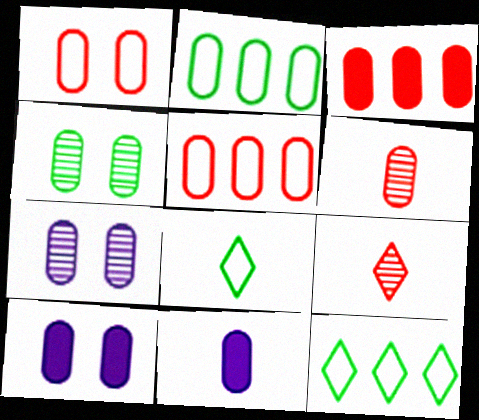[[1, 3, 6], 
[1, 4, 10], 
[2, 6, 10], 
[4, 5, 11]]